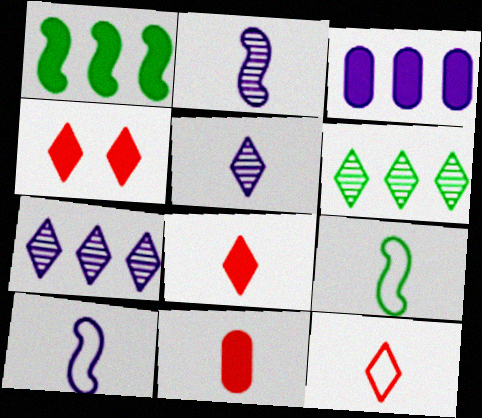[[5, 9, 11]]